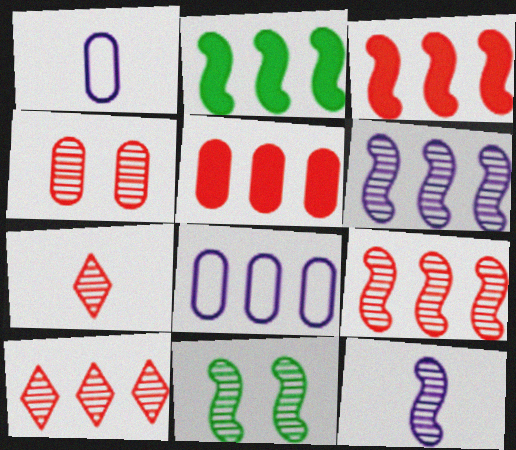[[2, 8, 10], 
[4, 7, 9], 
[9, 11, 12]]